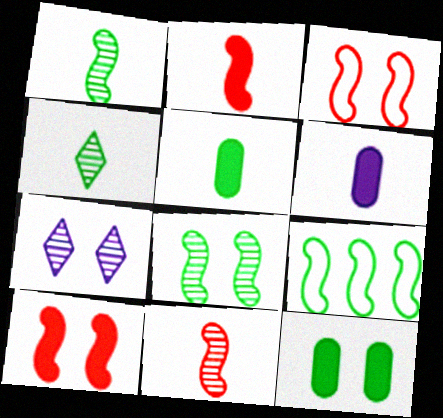[[3, 7, 12], 
[4, 9, 12]]